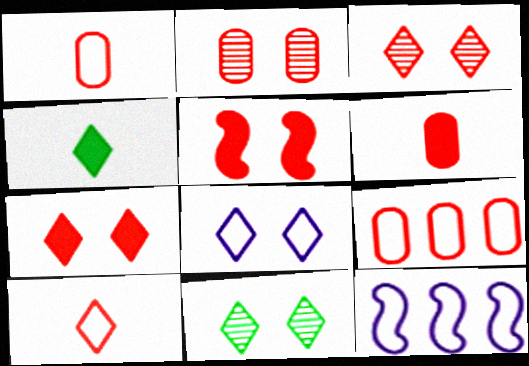[[2, 4, 12], 
[2, 6, 9], 
[6, 11, 12], 
[7, 8, 11]]